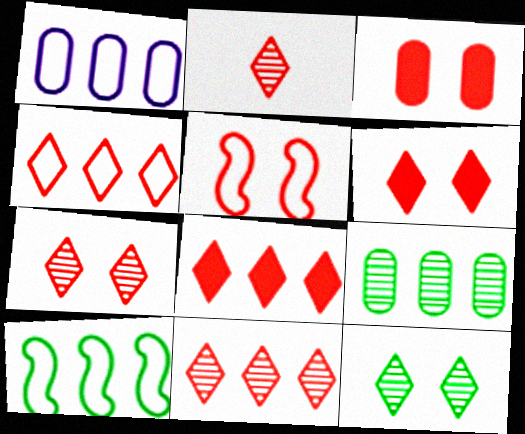[[1, 4, 10], 
[2, 4, 6], 
[2, 7, 11], 
[3, 5, 7], 
[4, 8, 11]]